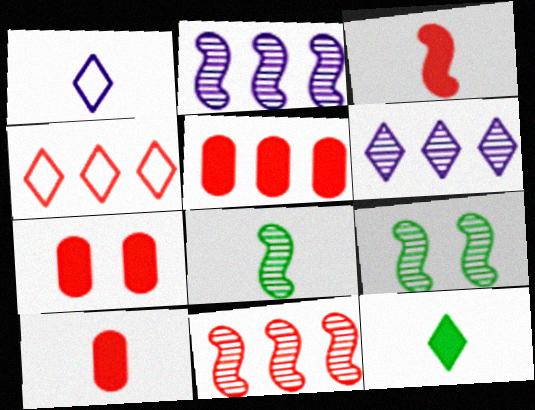[[1, 5, 9], 
[1, 8, 10], 
[4, 5, 11], 
[5, 7, 10]]